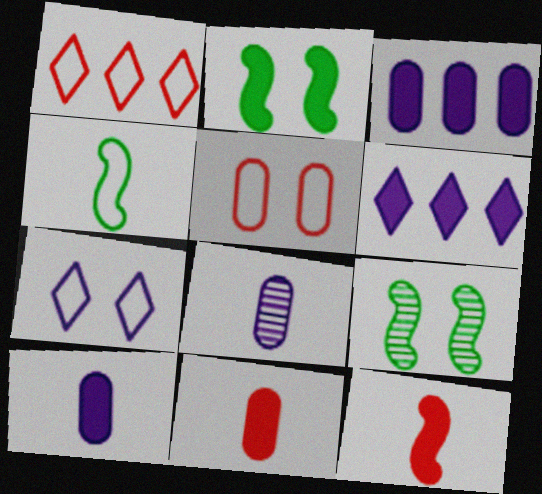[[1, 2, 8], 
[1, 9, 10], 
[2, 6, 11]]